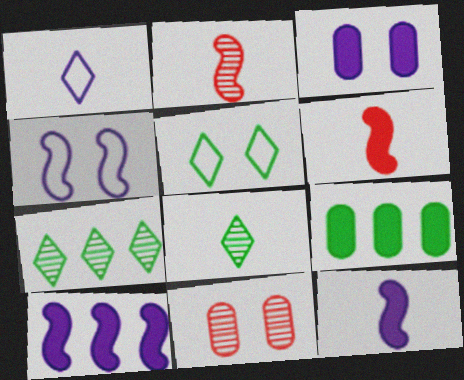[]